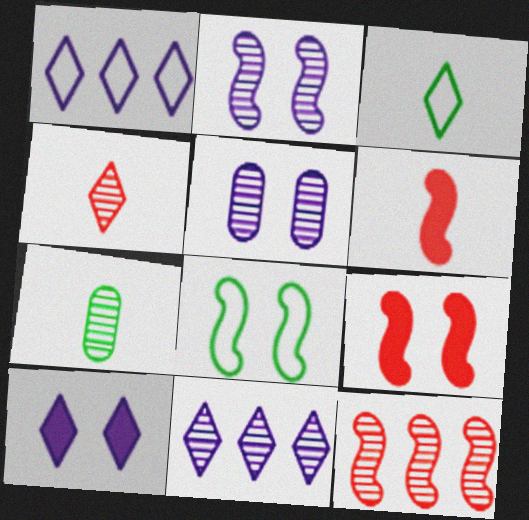[[1, 7, 9], 
[2, 8, 9]]